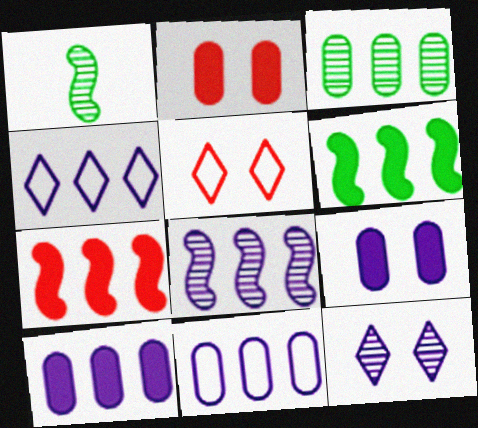[[1, 2, 4], 
[1, 5, 10], 
[3, 4, 7], 
[4, 8, 10]]